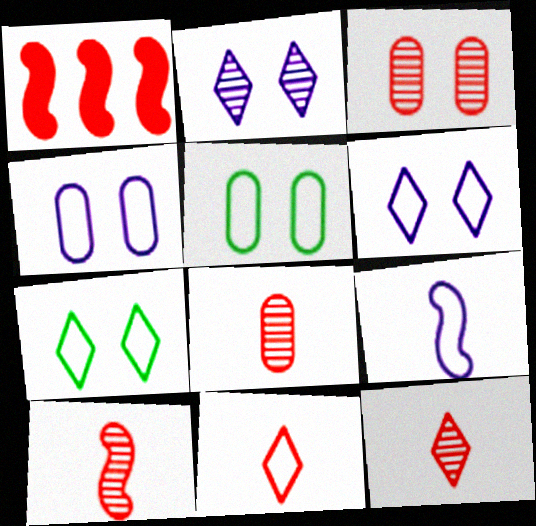[[1, 3, 11], 
[8, 10, 12]]